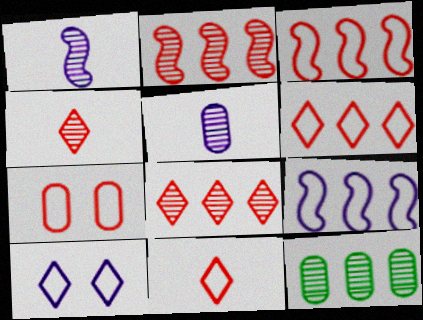[[3, 7, 11]]